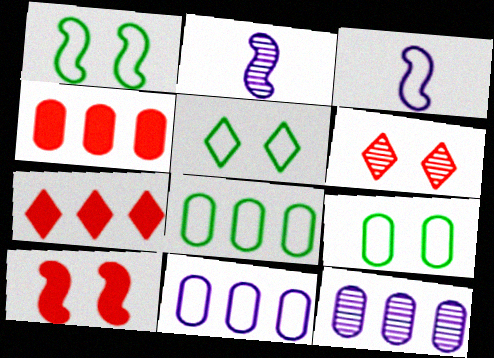[[1, 5, 9], 
[2, 4, 5], 
[2, 7, 9], 
[4, 8, 12]]